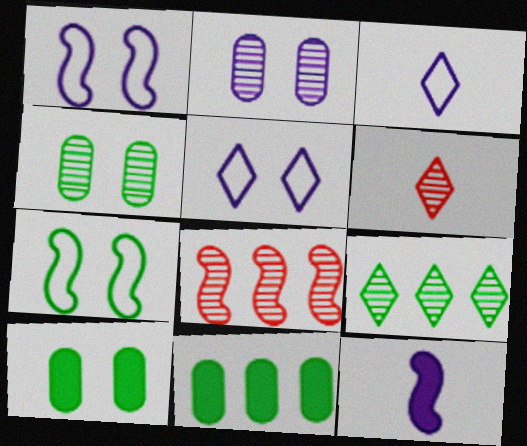[[1, 6, 11], 
[3, 8, 10], 
[7, 8, 12]]